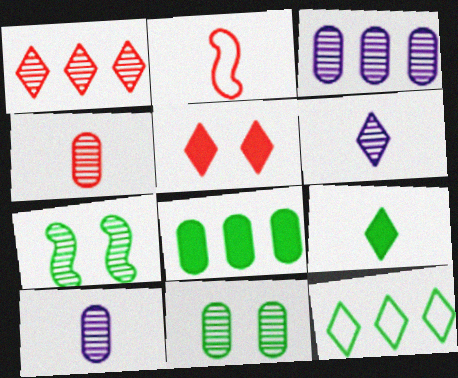[[1, 7, 10], 
[2, 9, 10], 
[3, 4, 11], 
[5, 6, 12]]